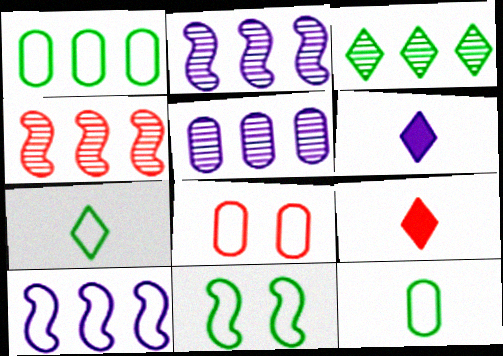[[1, 7, 11], 
[3, 4, 5], 
[4, 8, 9], 
[5, 9, 11], 
[7, 8, 10]]